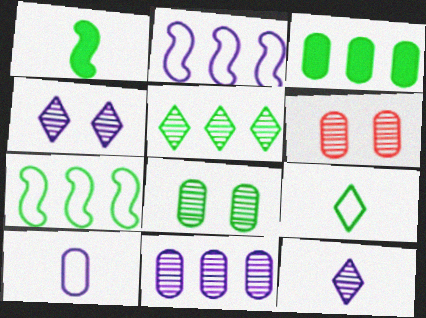[[3, 5, 7], 
[3, 6, 10]]